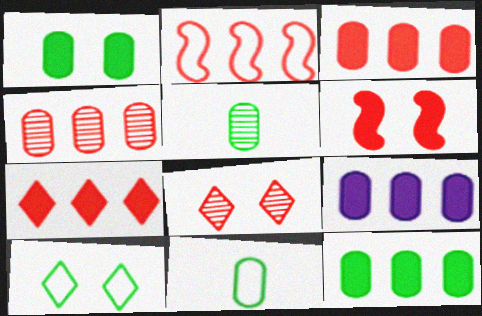[[2, 4, 7], 
[3, 9, 12]]